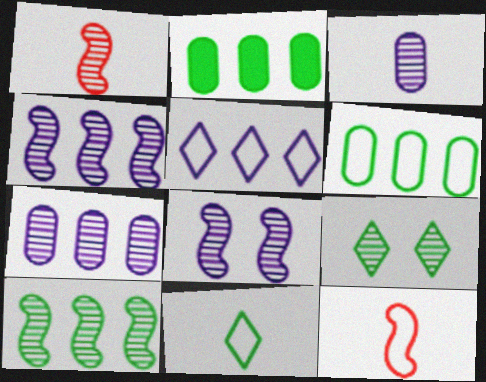[[1, 7, 9], 
[1, 8, 10]]